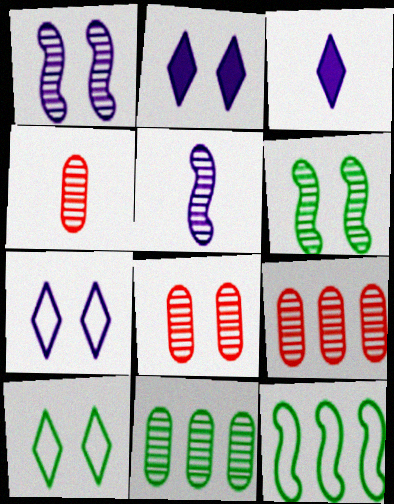[[2, 4, 12], 
[3, 8, 12], 
[4, 8, 9]]